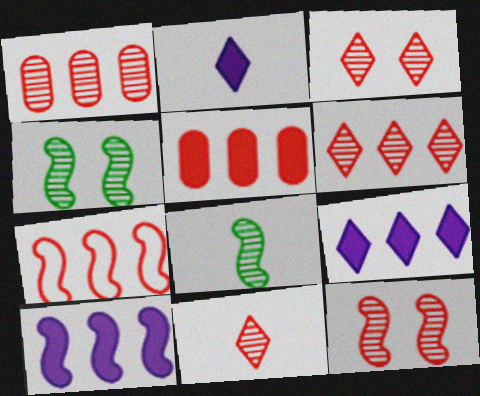[[1, 11, 12], 
[3, 6, 11], 
[5, 6, 7]]